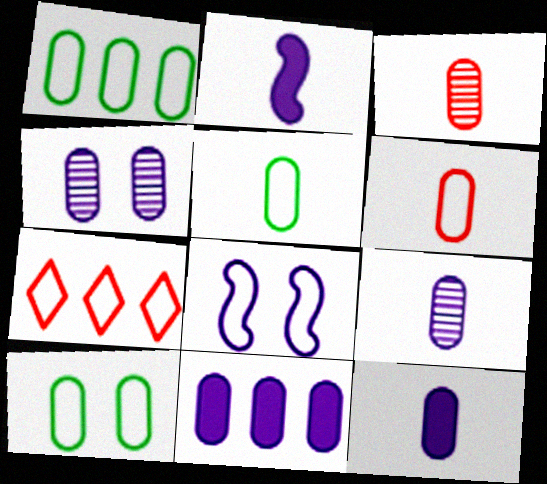[[1, 5, 10], 
[3, 5, 12], 
[3, 10, 11], 
[5, 7, 8]]